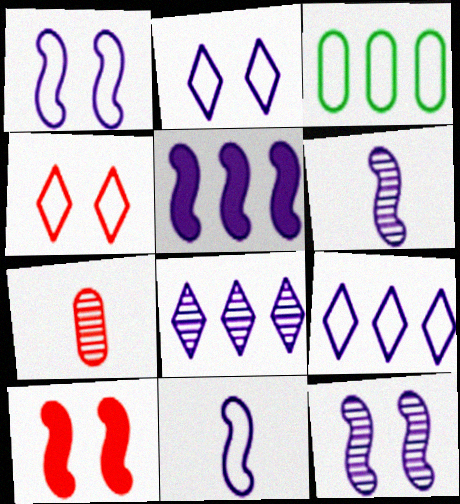[[1, 5, 6], 
[3, 4, 11], 
[5, 11, 12]]